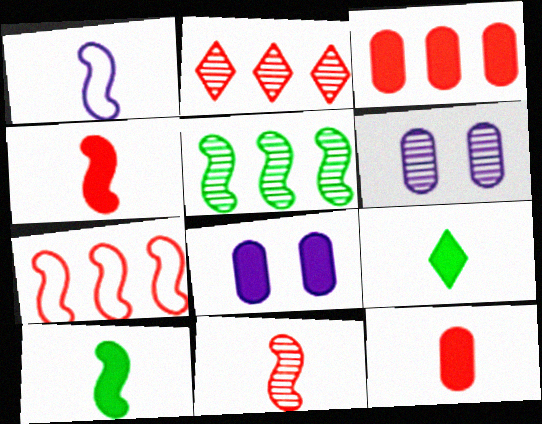[[1, 10, 11], 
[2, 3, 7], 
[6, 7, 9]]